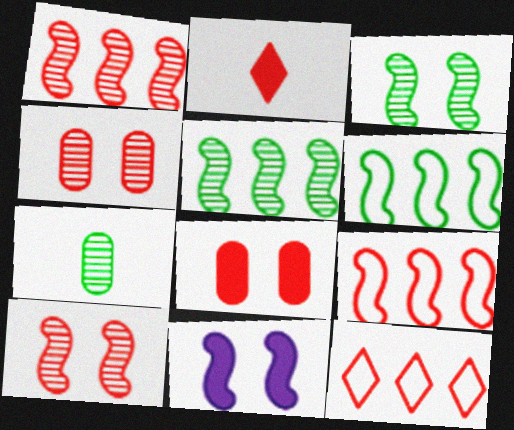[[2, 4, 9], 
[7, 11, 12]]